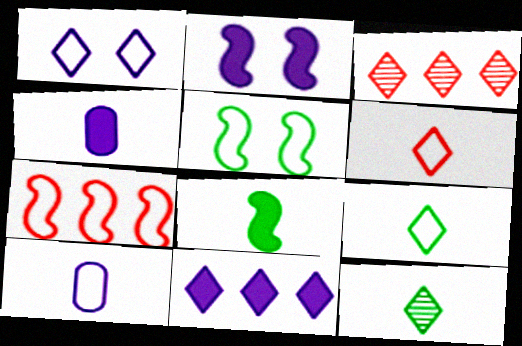[[2, 4, 11], 
[3, 4, 5]]